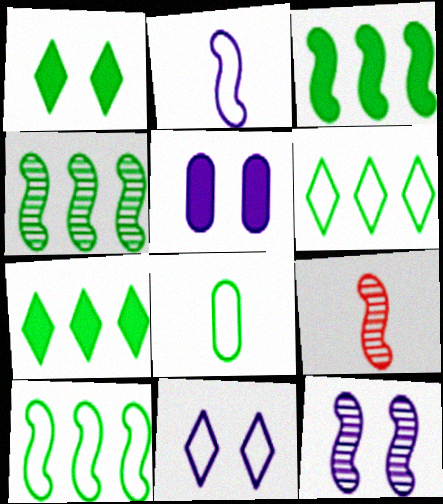[[1, 4, 8], 
[3, 4, 10], 
[4, 9, 12], 
[5, 6, 9], 
[5, 11, 12]]